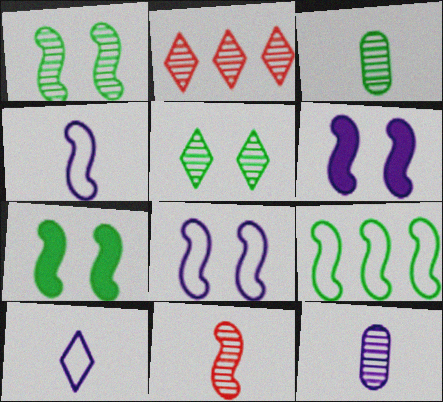[[1, 2, 12], 
[6, 9, 11]]